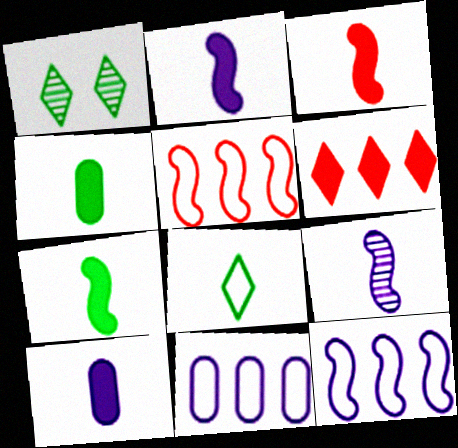[[1, 3, 11], 
[1, 5, 10], 
[2, 3, 7]]